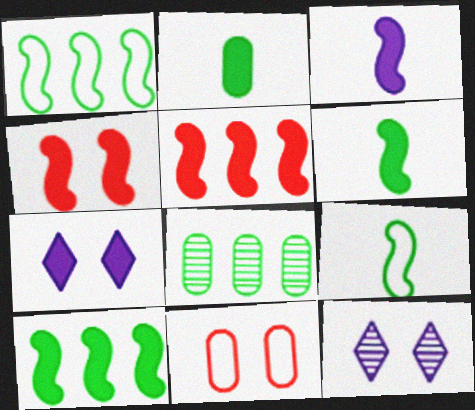[[2, 5, 7], 
[3, 4, 10]]